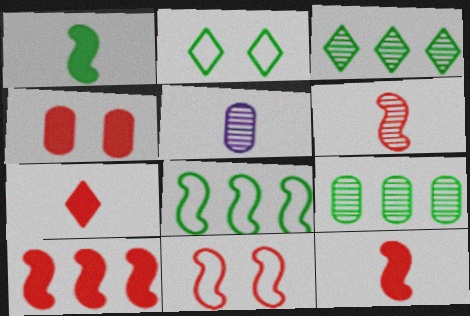[[1, 2, 9], 
[2, 5, 10], 
[4, 7, 10], 
[6, 10, 11]]